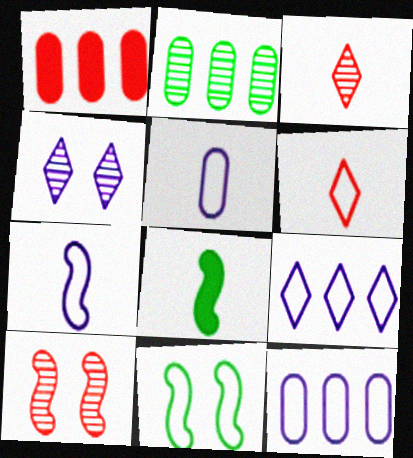[[1, 2, 12], 
[1, 6, 10], 
[3, 5, 8], 
[6, 11, 12]]